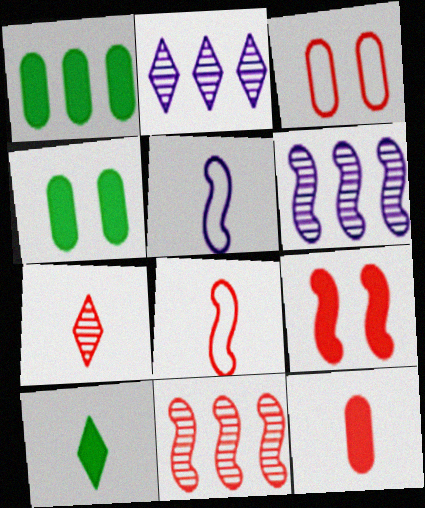[[2, 4, 8], 
[3, 6, 10], 
[7, 8, 12], 
[8, 9, 11]]